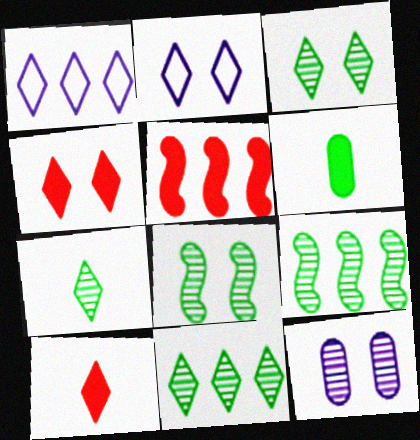[[1, 3, 10], 
[1, 4, 7], 
[2, 3, 4], 
[2, 10, 11], 
[3, 7, 11]]